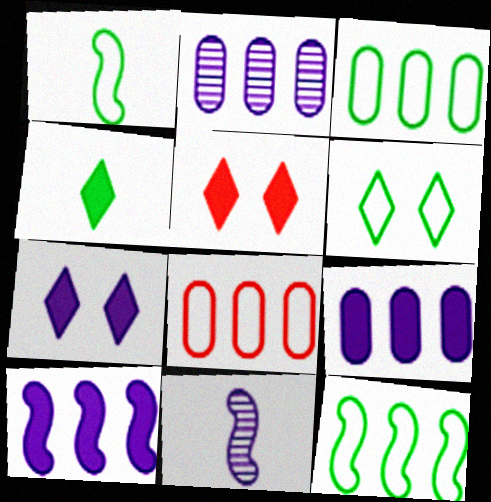[[1, 2, 5], 
[1, 3, 6], 
[3, 5, 11]]